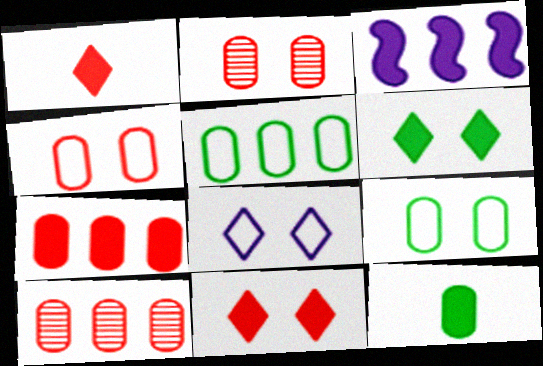[[3, 11, 12]]